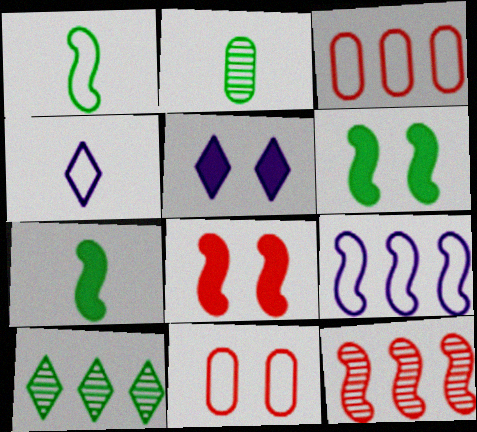[]